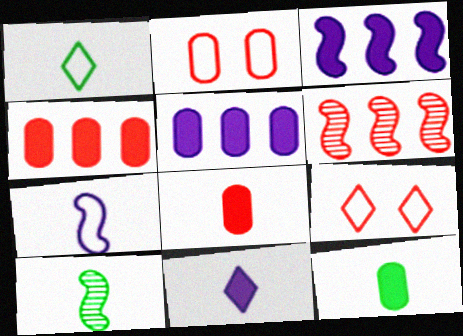[[1, 10, 12], 
[5, 9, 10], 
[6, 8, 9]]